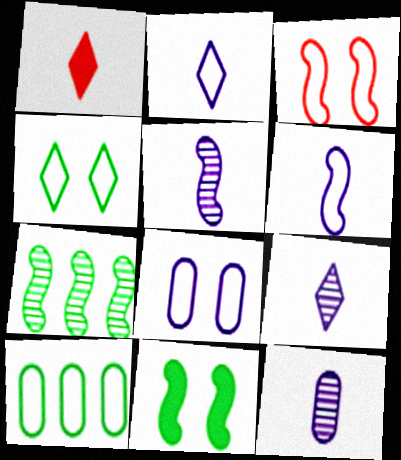[[1, 7, 8], 
[2, 3, 10], 
[3, 4, 8], 
[5, 9, 12]]